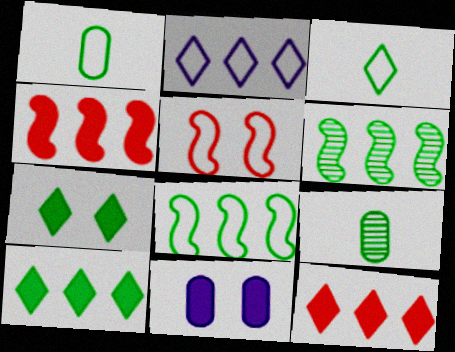[[1, 2, 5], 
[1, 6, 7], 
[7, 8, 9]]